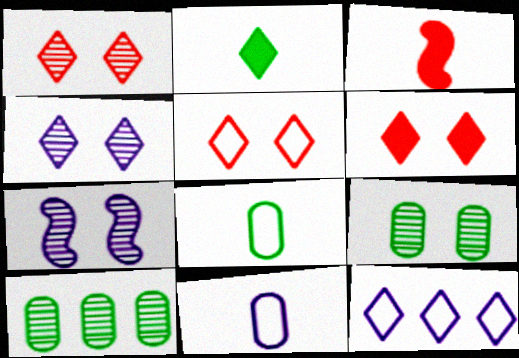[[1, 2, 12], 
[1, 5, 6], 
[1, 7, 9], 
[3, 9, 12]]